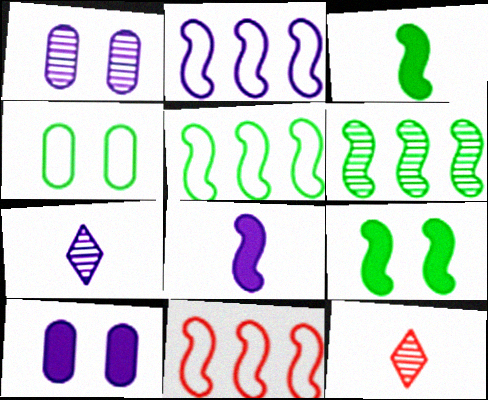[[1, 6, 12], 
[2, 5, 11], 
[2, 7, 10], 
[5, 10, 12]]